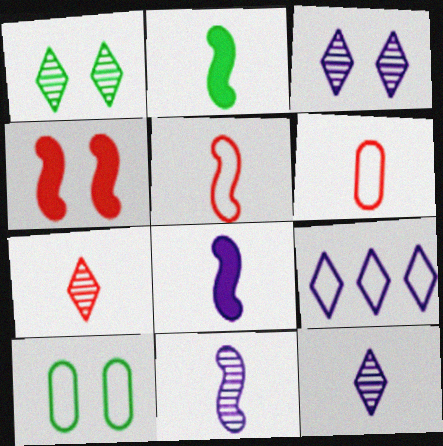[[2, 5, 11], 
[2, 6, 12], 
[3, 4, 10], 
[5, 9, 10]]